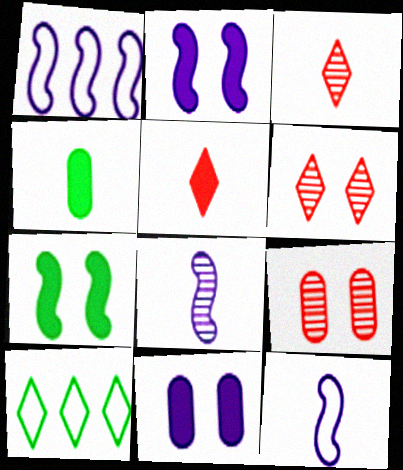[[1, 2, 8], 
[1, 4, 6], 
[3, 4, 12]]